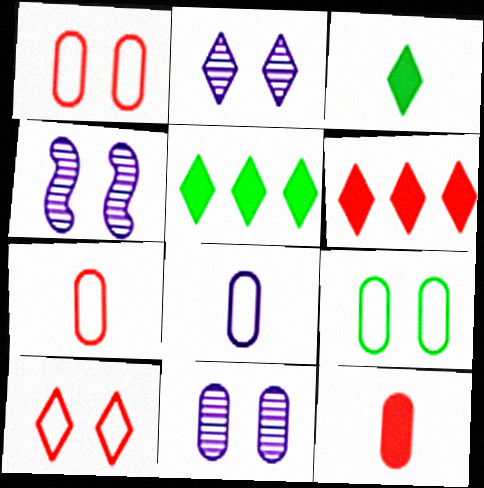[[2, 4, 11], 
[4, 5, 7]]